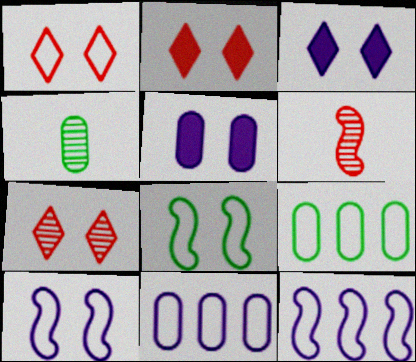[[1, 2, 7], 
[2, 4, 12], 
[3, 6, 9], 
[5, 7, 8]]